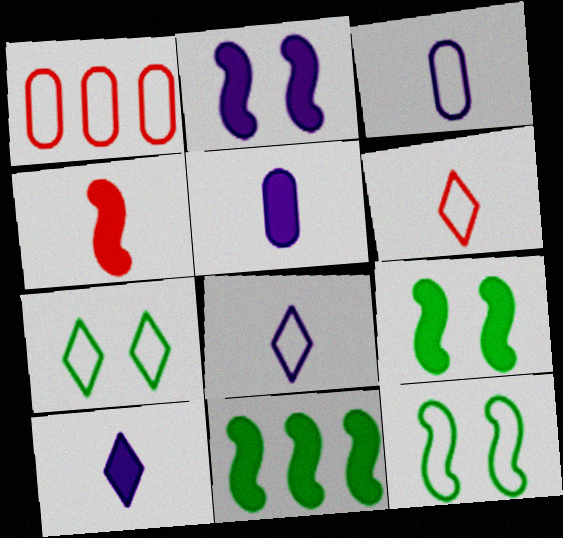[[1, 8, 12], 
[2, 4, 11]]